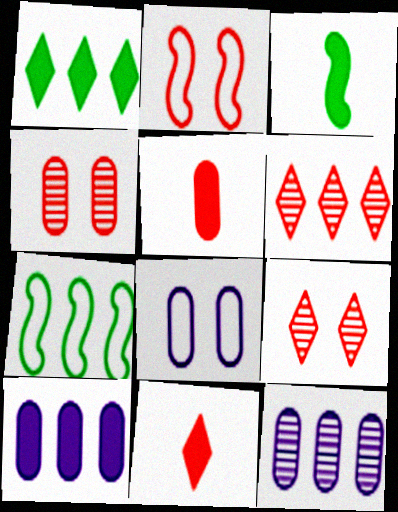[[2, 5, 6], 
[3, 6, 8], 
[6, 7, 10]]